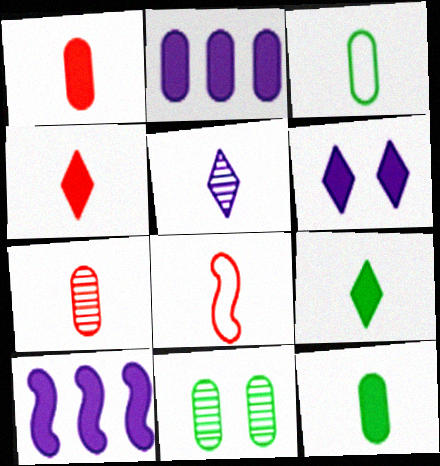[[4, 7, 8], 
[5, 8, 12]]